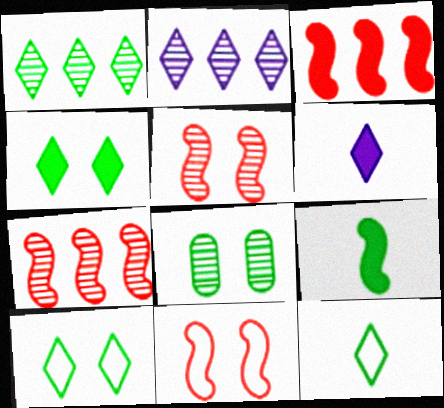[[1, 4, 12]]